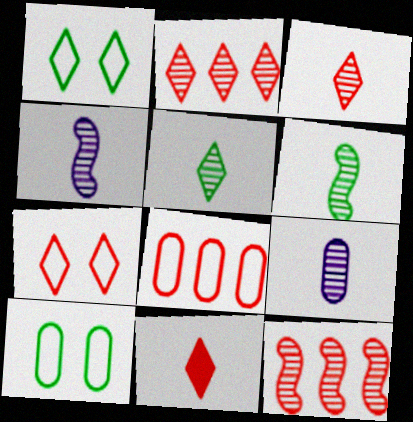[[2, 7, 11], 
[3, 6, 9]]